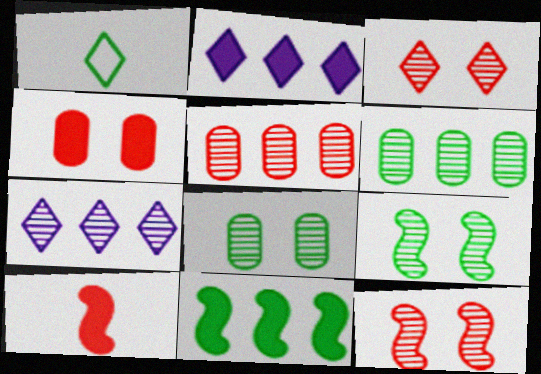[[1, 2, 3], 
[1, 8, 11]]